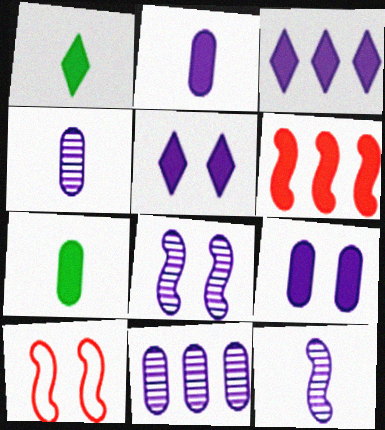[[1, 6, 9], 
[1, 10, 11], 
[5, 6, 7]]